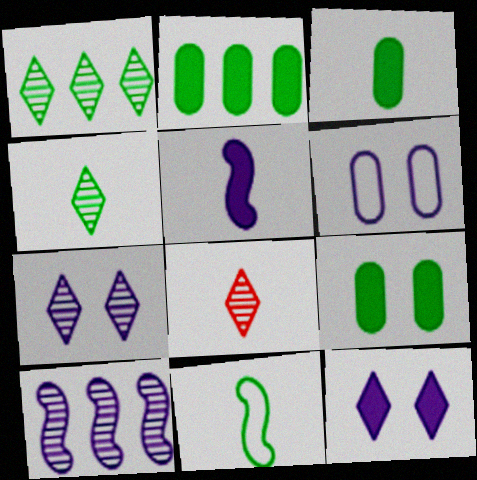[[1, 7, 8], 
[1, 9, 11], 
[2, 3, 9], 
[3, 4, 11]]